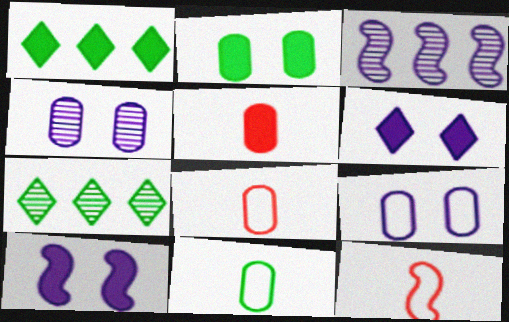[[1, 4, 12], 
[1, 5, 10], 
[7, 8, 10]]